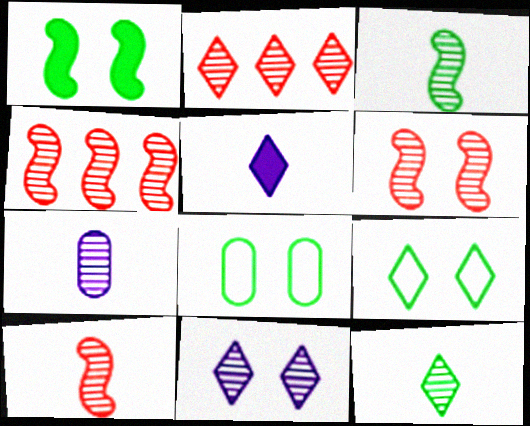[[2, 5, 9], 
[2, 11, 12], 
[4, 5, 8], 
[4, 6, 10], 
[7, 10, 12]]